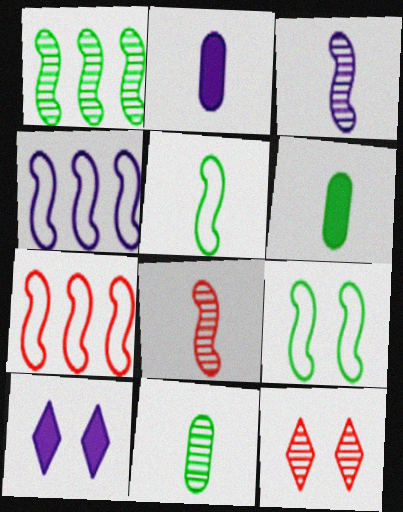[[4, 6, 12], 
[7, 10, 11]]